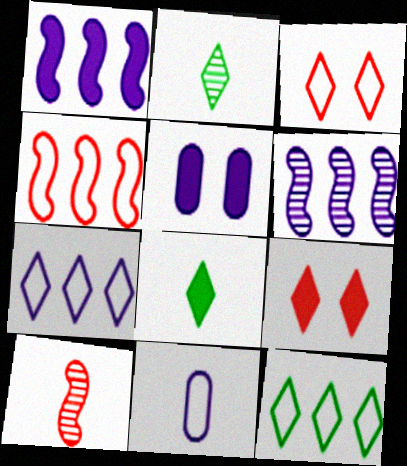[[2, 4, 5], 
[2, 7, 9], 
[5, 10, 12], 
[8, 10, 11]]